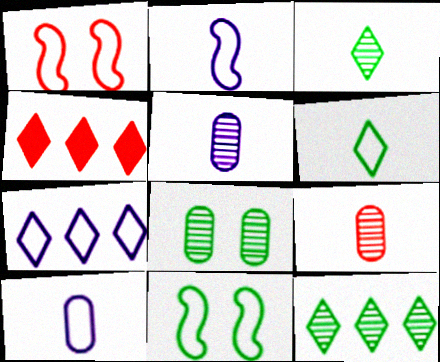[[1, 4, 9], 
[2, 4, 8], 
[4, 5, 11], 
[4, 7, 12]]